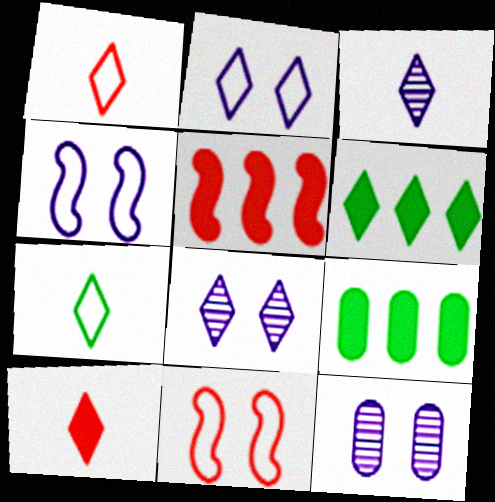[[1, 6, 8], 
[3, 7, 10], 
[3, 9, 11], 
[5, 7, 12]]